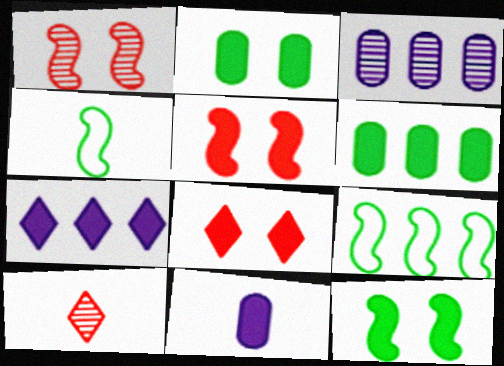[[3, 4, 8], 
[4, 10, 11]]